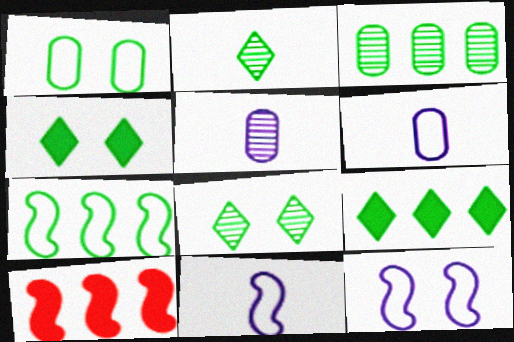[[3, 7, 9], 
[6, 8, 10]]